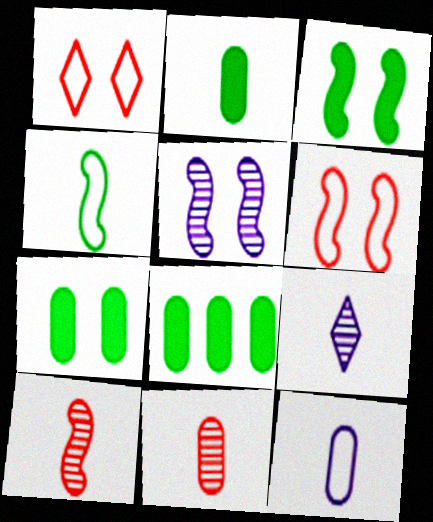[[1, 5, 7], 
[2, 7, 8], 
[2, 11, 12], 
[3, 5, 6], 
[6, 8, 9]]